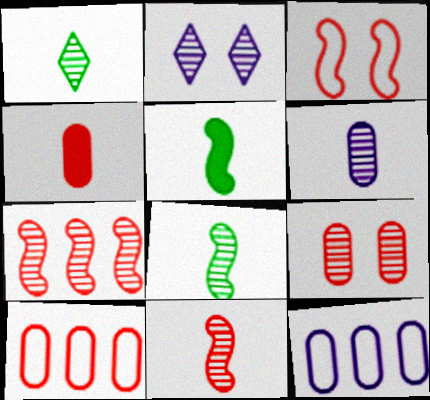[[1, 6, 11], 
[2, 5, 10], 
[4, 9, 10]]